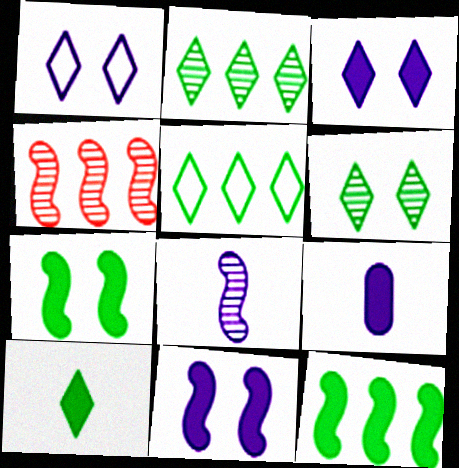[[5, 6, 10]]